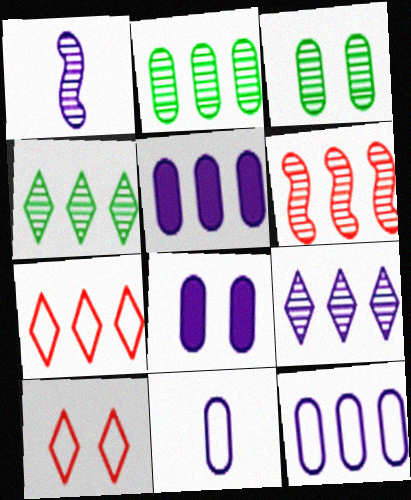[[2, 6, 9]]